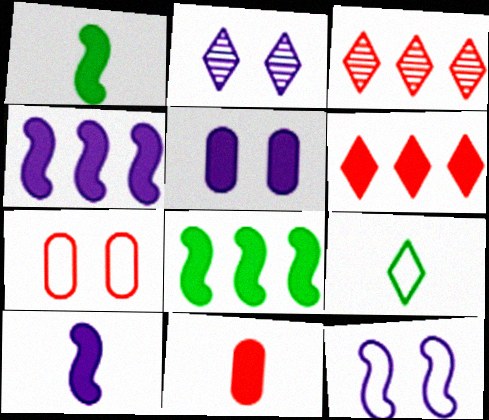[[1, 5, 6], 
[2, 5, 12], 
[2, 6, 9]]